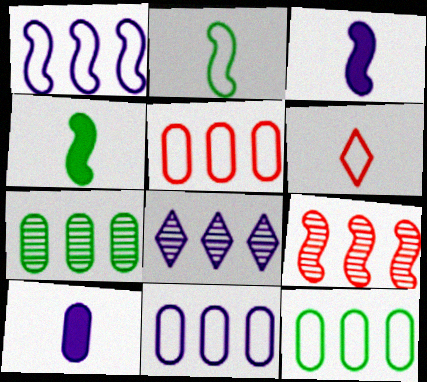[[5, 11, 12], 
[7, 8, 9]]